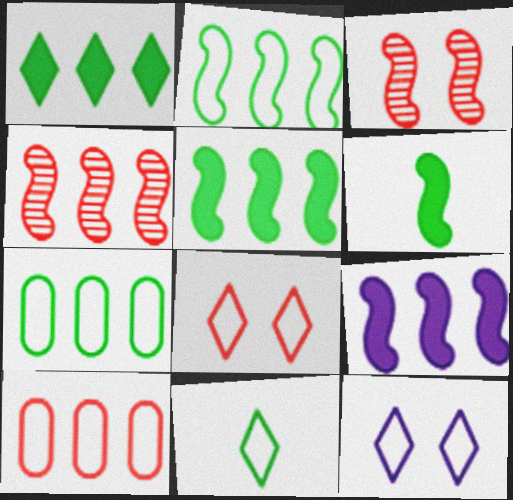[[2, 4, 9]]